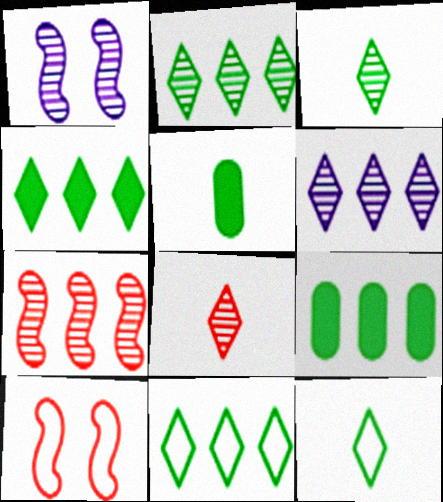[[2, 4, 11], 
[5, 6, 10]]